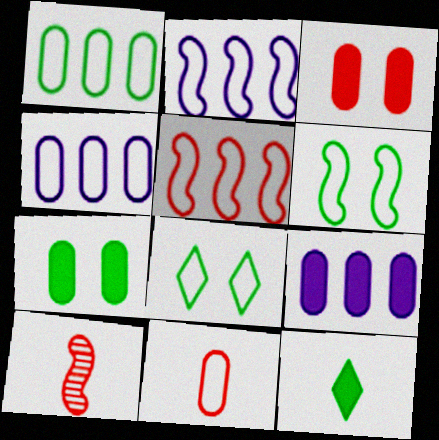[[2, 8, 11], 
[8, 9, 10]]